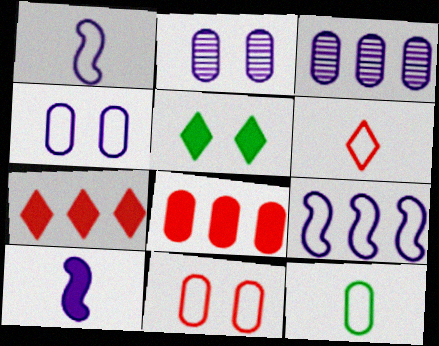[[1, 6, 12], 
[2, 8, 12], 
[5, 8, 10]]